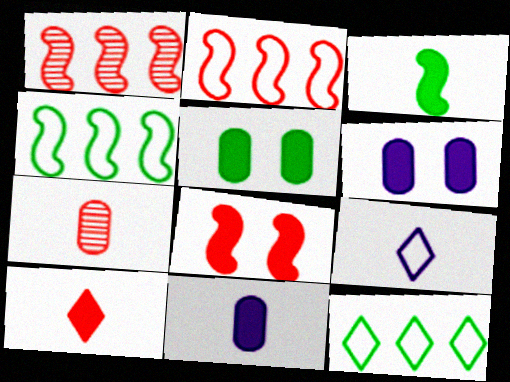[[1, 5, 9], 
[3, 7, 9], 
[3, 10, 11]]